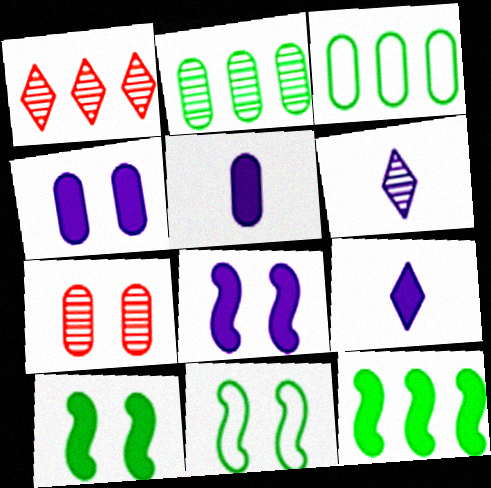[[1, 5, 11], 
[3, 5, 7]]